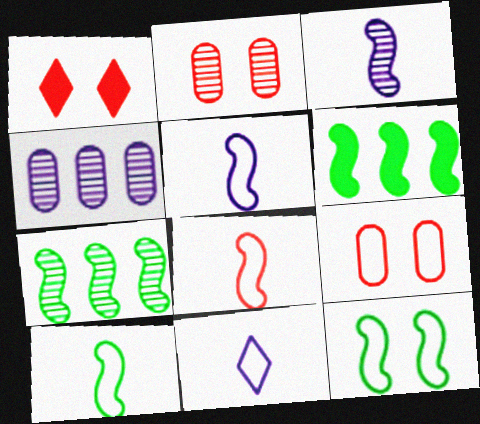[[1, 4, 10], 
[2, 6, 11], 
[5, 8, 10]]